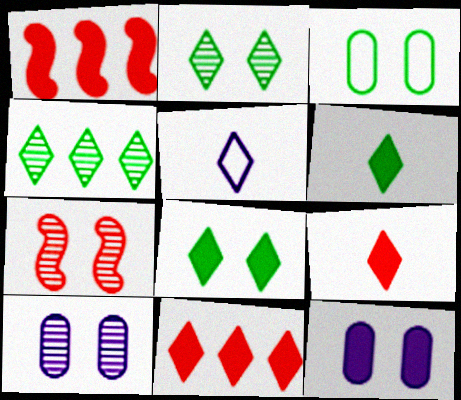[[1, 6, 12], 
[2, 5, 11], 
[2, 7, 10]]